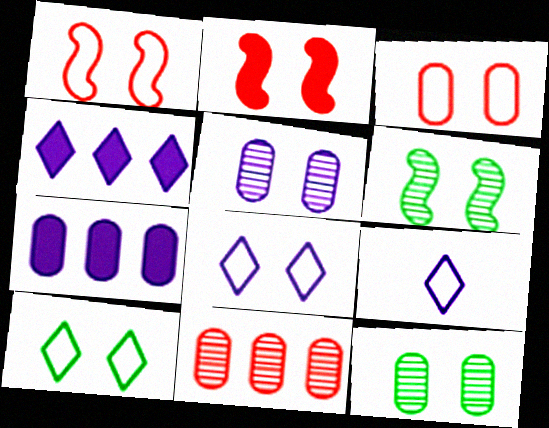[[2, 5, 10], 
[2, 8, 12]]